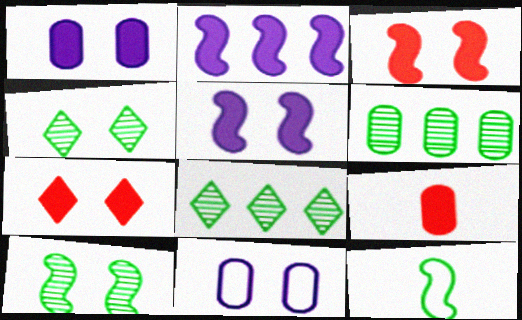[[3, 4, 11], 
[6, 9, 11], 
[7, 10, 11]]